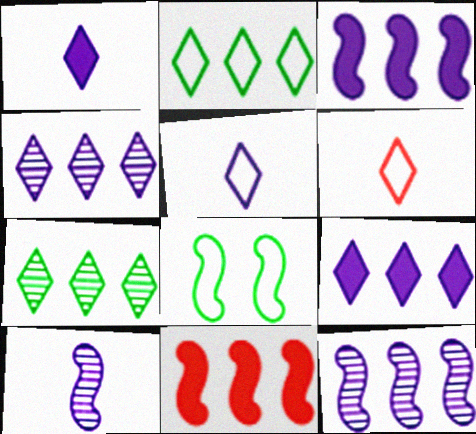[[8, 10, 11]]